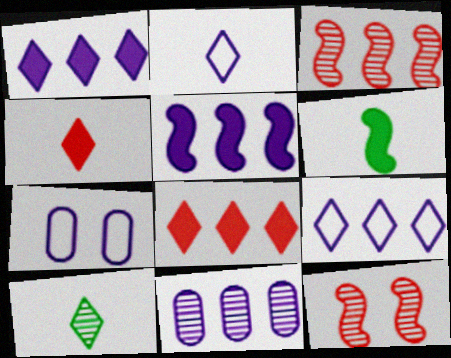[[2, 4, 10], 
[5, 9, 11], 
[10, 11, 12]]